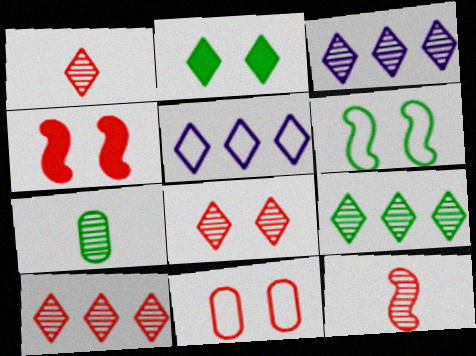[[1, 2, 5], 
[1, 8, 10], 
[3, 9, 10], 
[4, 5, 7], 
[4, 8, 11]]